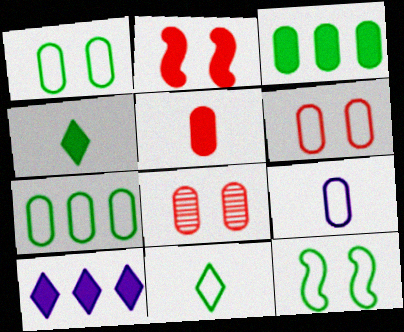[[3, 8, 9], 
[6, 7, 9], 
[7, 11, 12]]